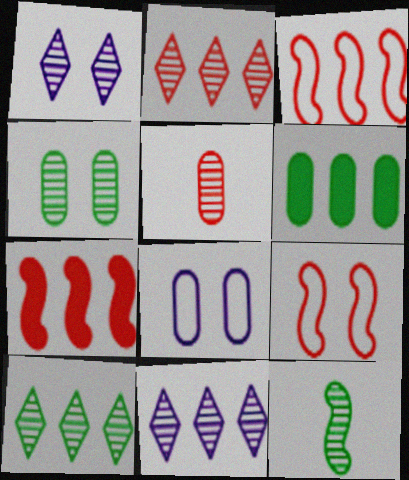[[2, 10, 11], 
[3, 6, 11], 
[4, 10, 12], 
[5, 6, 8]]